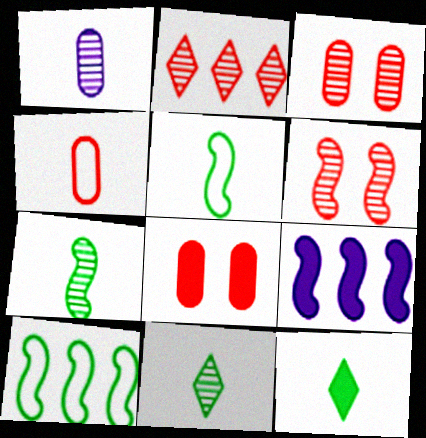[[5, 6, 9], 
[8, 9, 12]]